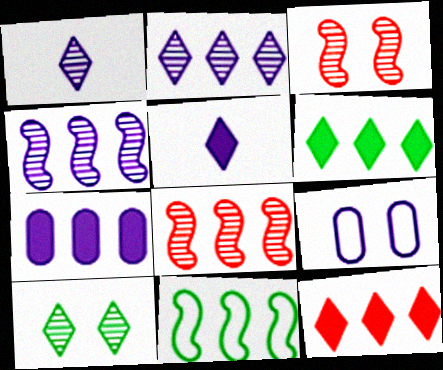[[4, 5, 9]]